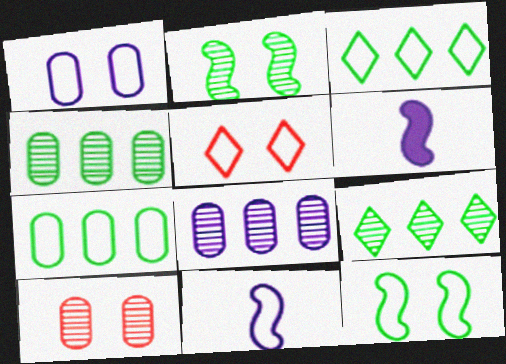[[1, 5, 12], 
[3, 6, 10], 
[4, 5, 6], 
[5, 7, 11]]